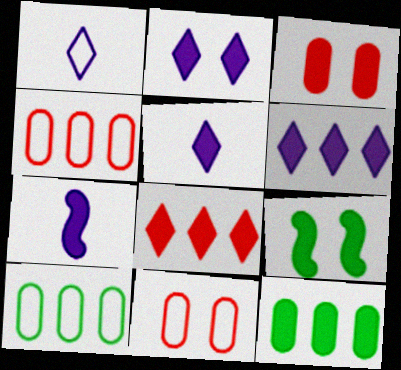[[2, 3, 9], 
[2, 5, 6]]